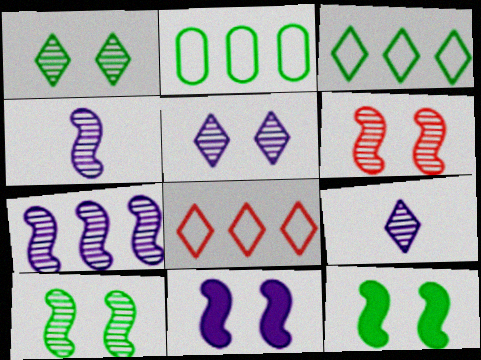[]